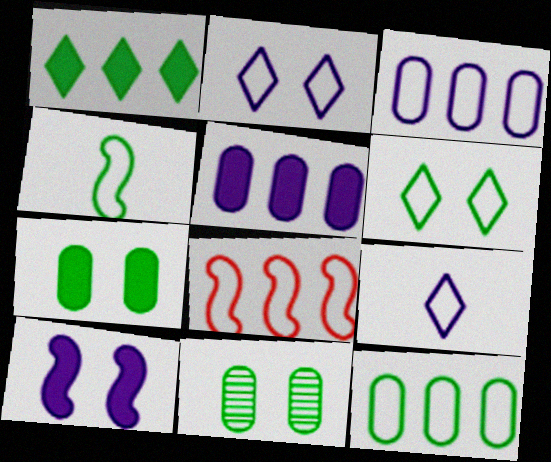[[1, 4, 11], 
[4, 6, 12]]